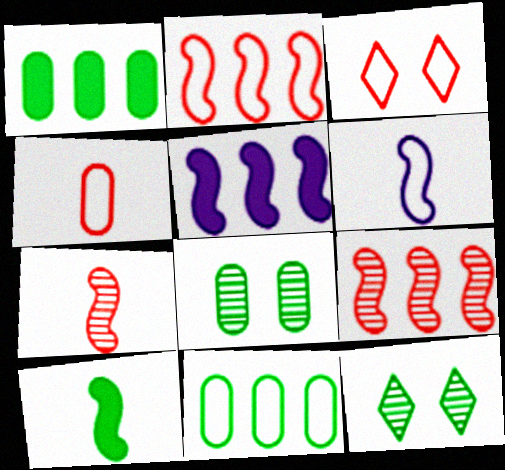[[2, 3, 4], 
[3, 6, 11], 
[4, 5, 12], 
[6, 7, 10], 
[10, 11, 12]]